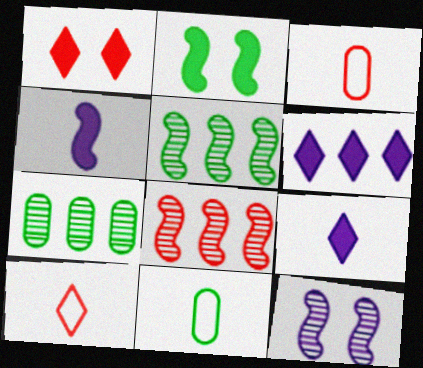[[1, 3, 8]]